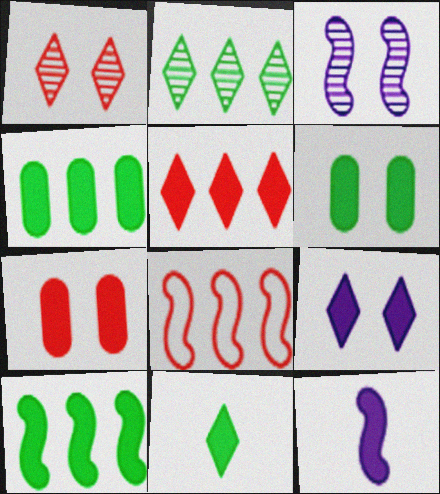[[5, 6, 12], 
[5, 9, 11], 
[6, 10, 11]]